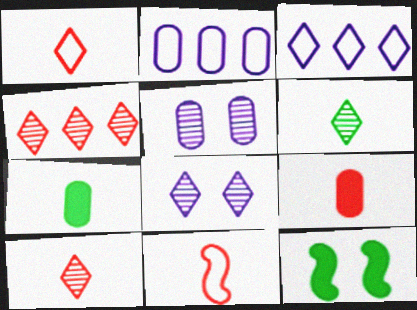[[2, 10, 12], 
[4, 6, 8], 
[9, 10, 11]]